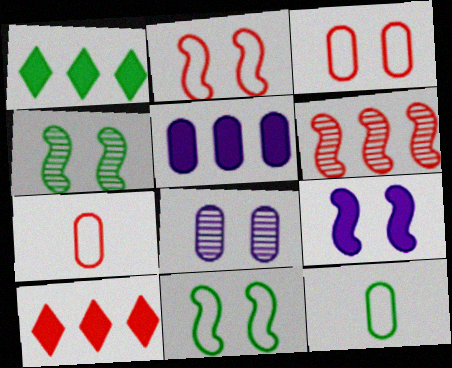[[1, 4, 12], 
[2, 4, 9]]